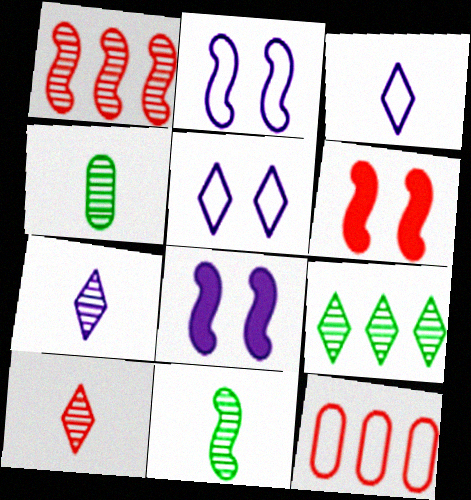[[6, 10, 12]]